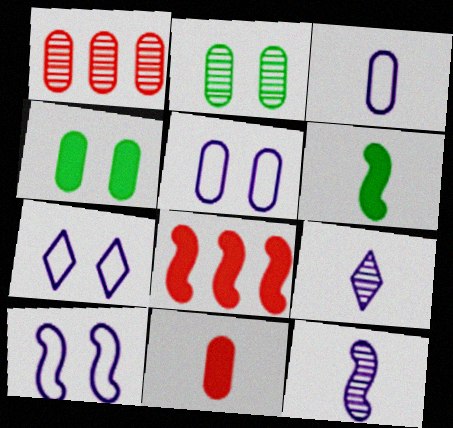[[1, 3, 4], 
[1, 6, 7], 
[5, 7, 10]]